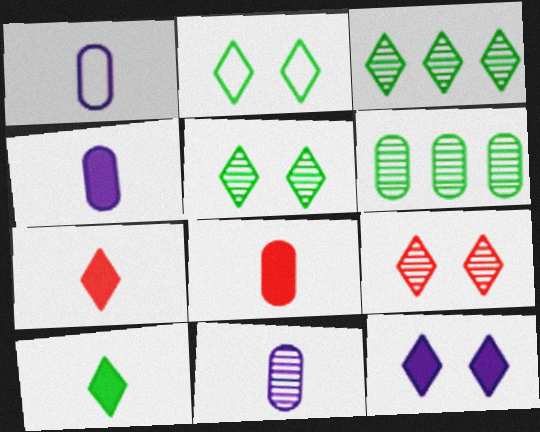[[1, 4, 11], 
[2, 3, 10], 
[2, 9, 12]]